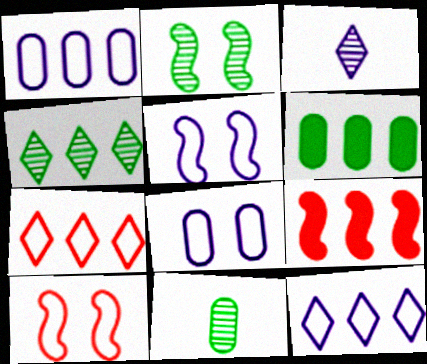[[1, 4, 9], 
[2, 4, 11], 
[3, 6, 10]]